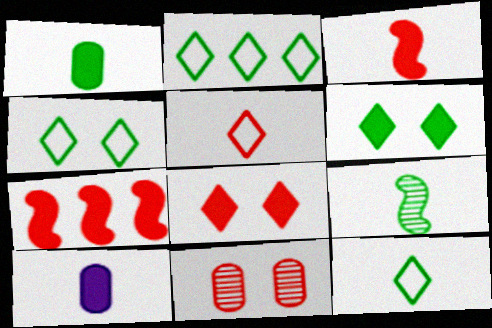[[1, 9, 12], 
[2, 4, 12], 
[5, 7, 11], 
[5, 9, 10], 
[6, 7, 10]]